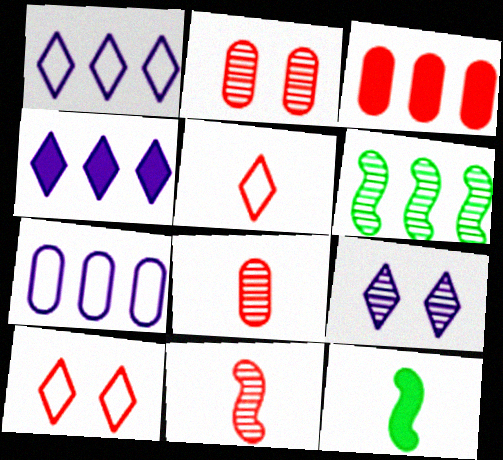[[1, 2, 12], 
[1, 3, 6], 
[3, 10, 11], 
[6, 8, 9]]